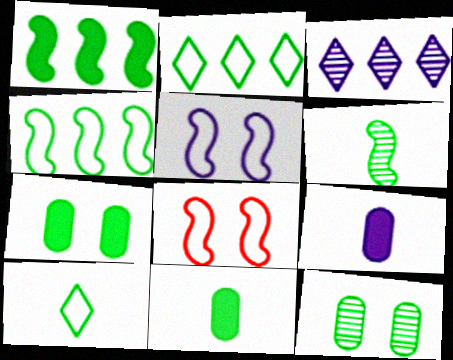[[1, 10, 12], 
[2, 6, 7], 
[3, 5, 9], 
[3, 8, 11], 
[6, 10, 11]]